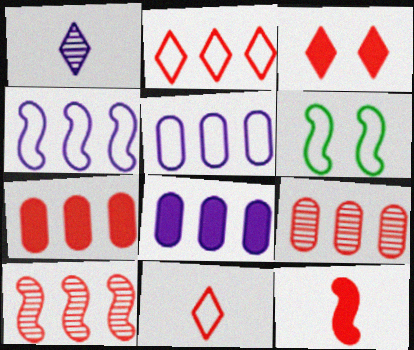[[1, 6, 7], 
[2, 7, 10], 
[3, 7, 12], 
[5, 6, 11]]